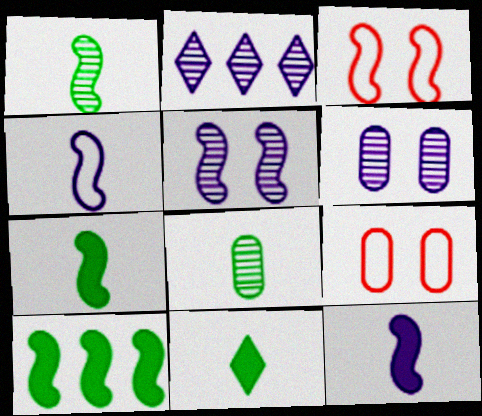[[2, 7, 9]]